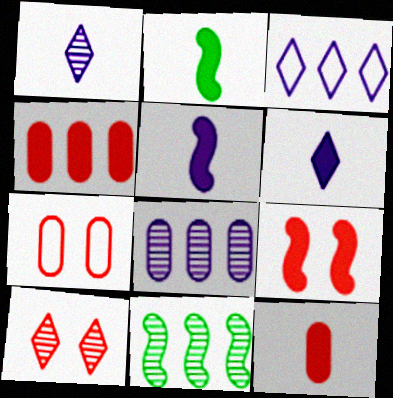[[2, 6, 12], 
[3, 4, 11], 
[6, 7, 11], 
[7, 9, 10]]